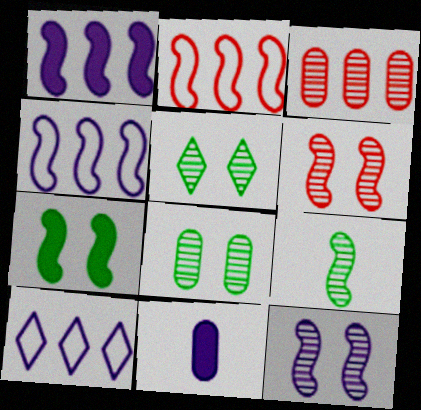[[2, 5, 11], 
[10, 11, 12]]